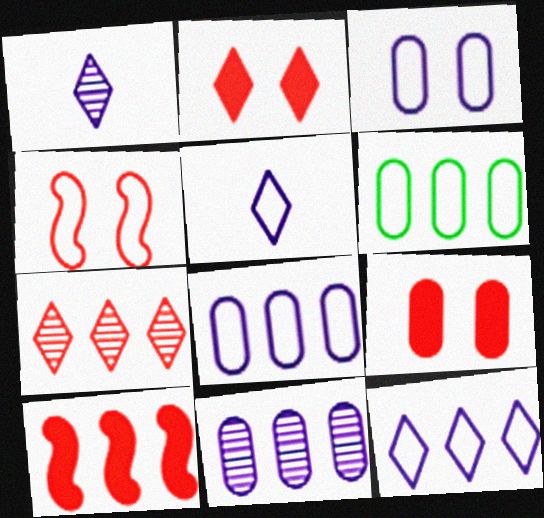[[4, 5, 6]]